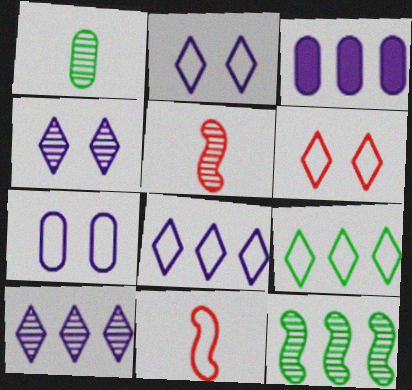[[7, 9, 11]]